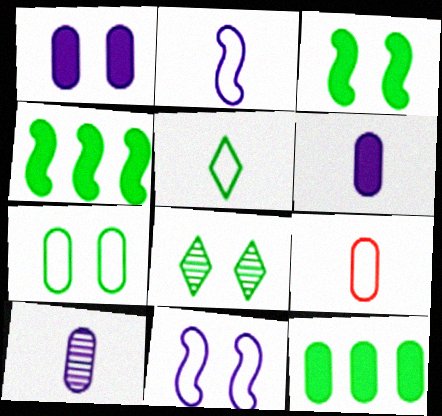[[2, 5, 9], 
[3, 7, 8]]